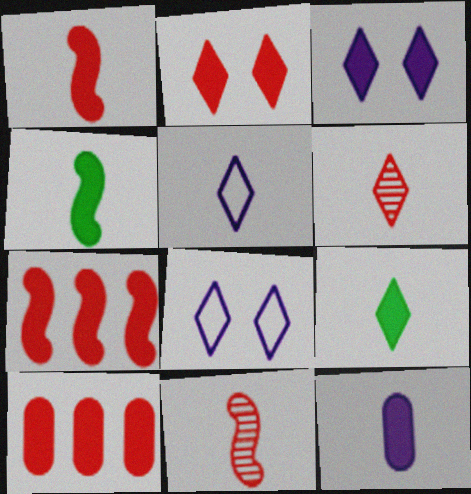[[1, 2, 10], 
[1, 9, 12], 
[3, 4, 10], 
[5, 6, 9]]